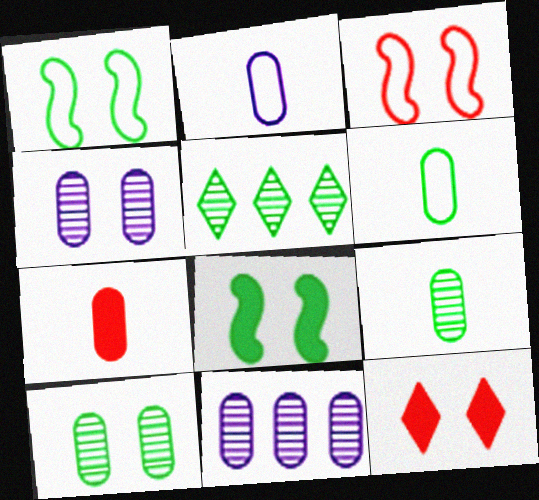[[1, 4, 12], 
[2, 7, 9], 
[5, 6, 8]]